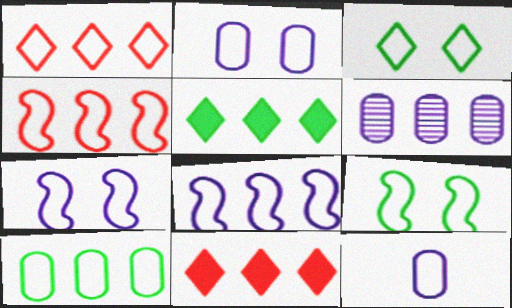[[1, 8, 10], 
[1, 9, 12], 
[3, 4, 12], 
[4, 5, 6]]